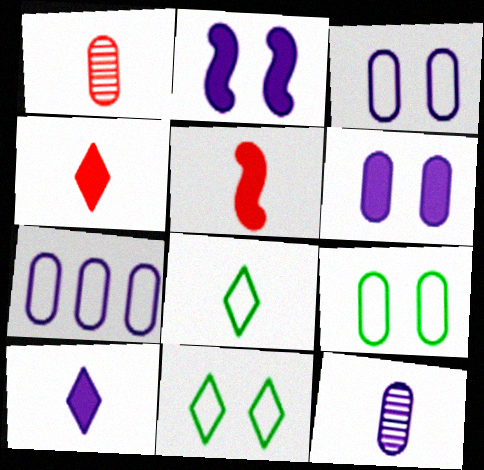[[5, 8, 12], 
[6, 7, 12]]